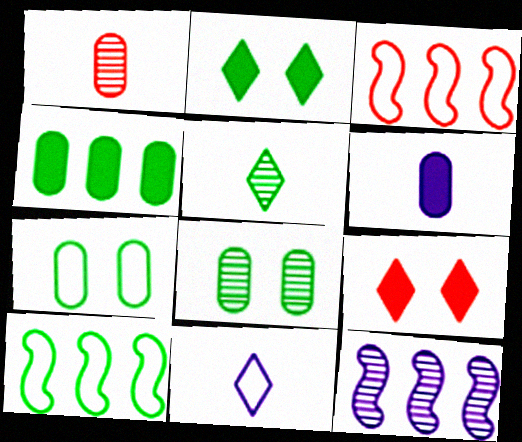[[1, 3, 9], 
[3, 7, 11]]